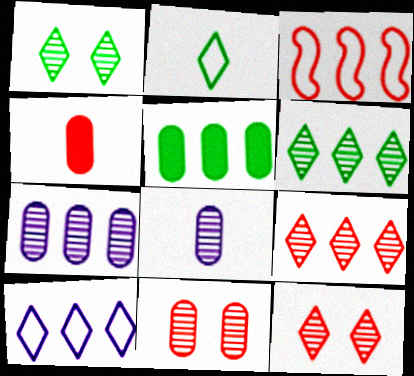[[3, 4, 12]]